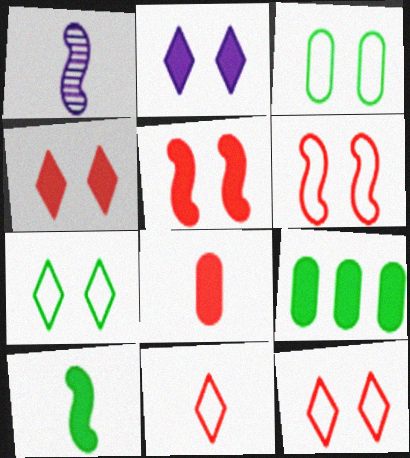[[1, 9, 12]]